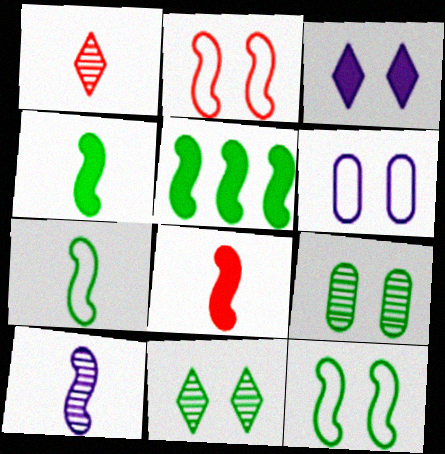[[1, 5, 6], 
[2, 3, 9], 
[2, 5, 10], 
[7, 8, 10]]